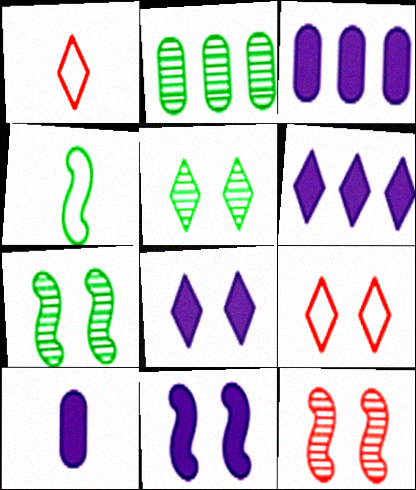[[1, 2, 11], 
[1, 3, 7], 
[1, 5, 6], 
[5, 8, 9], 
[6, 10, 11]]